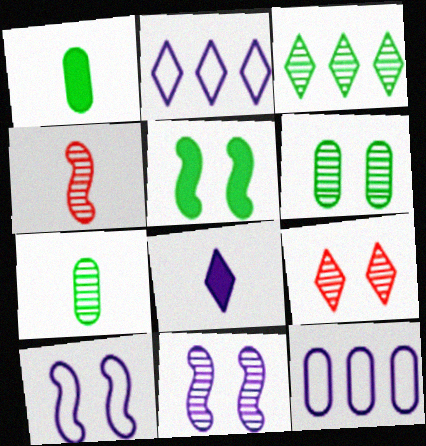[[6, 9, 11], 
[8, 11, 12]]